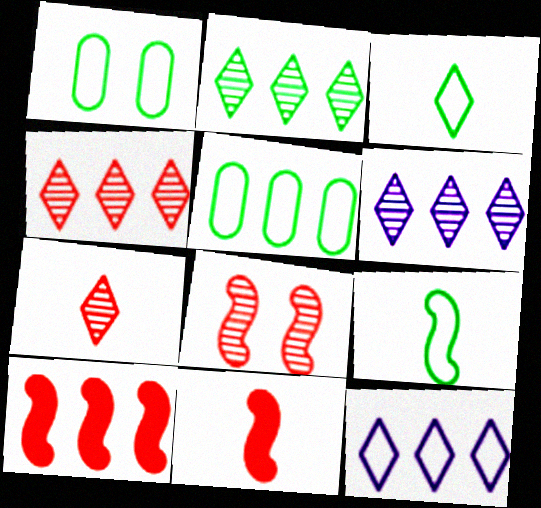[[1, 6, 11], 
[2, 4, 6], 
[5, 6, 10]]